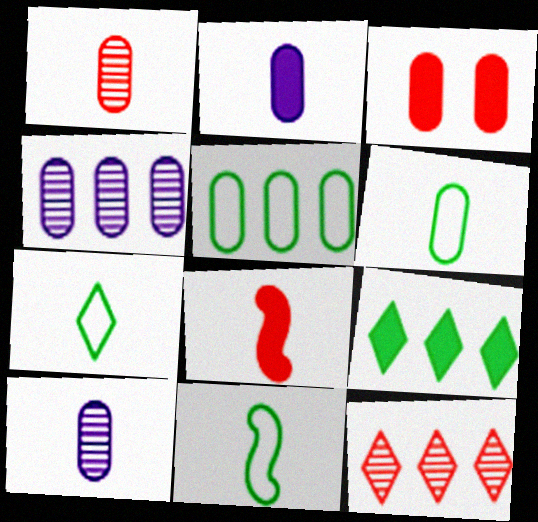[[1, 2, 6], 
[3, 4, 6], 
[3, 5, 10], 
[6, 7, 11], 
[7, 8, 10]]